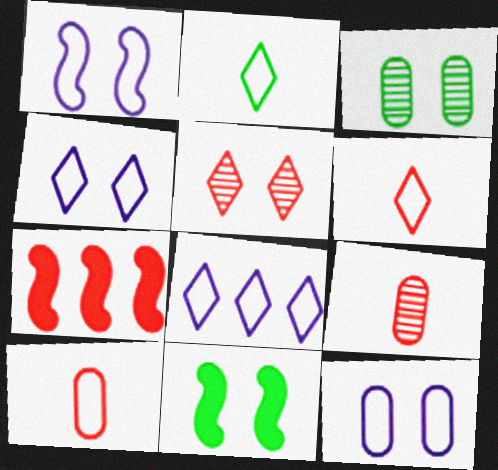[[1, 4, 12], 
[5, 7, 10], 
[5, 11, 12], 
[8, 9, 11]]